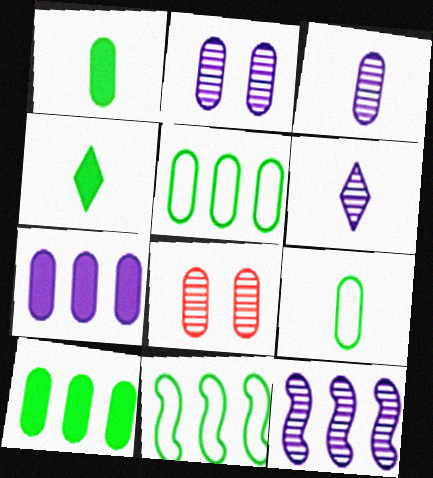[[2, 6, 12], 
[7, 8, 9]]